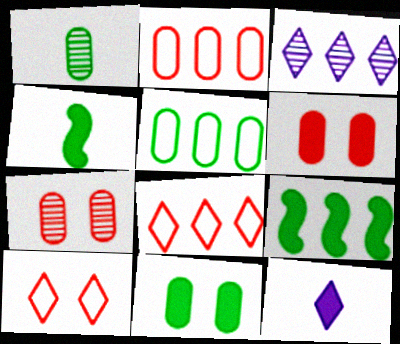[[1, 5, 11], 
[2, 3, 9], 
[6, 9, 12]]